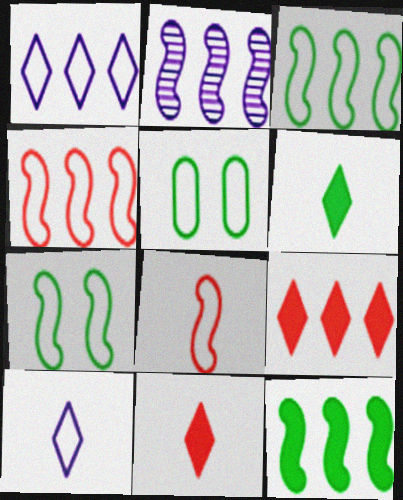[[1, 5, 8], 
[2, 4, 12], 
[2, 5, 11], 
[4, 5, 10]]